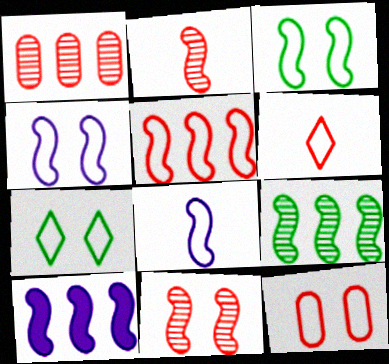[[2, 3, 10], 
[3, 5, 8], 
[4, 7, 12], 
[5, 6, 12], 
[5, 9, 10]]